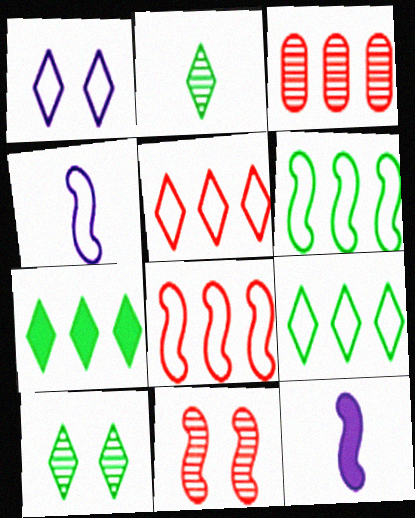[[6, 11, 12]]